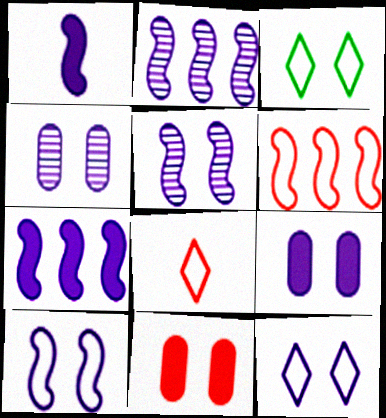[[1, 2, 10], 
[3, 5, 11], 
[5, 9, 12]]